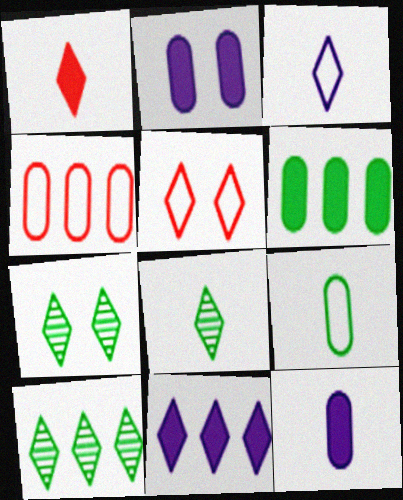[[1, 3, 8], 
[5, 8, 11], 
[7, 8, 10]]